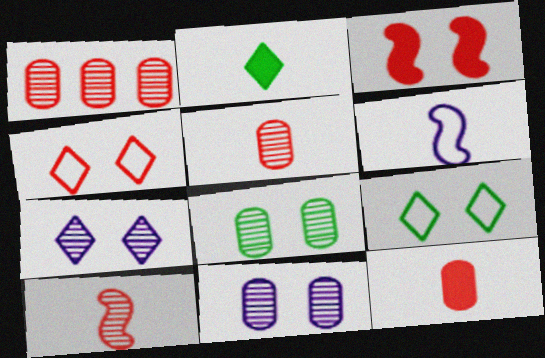[[2, 5, 6], 
[3, 9, 11]]